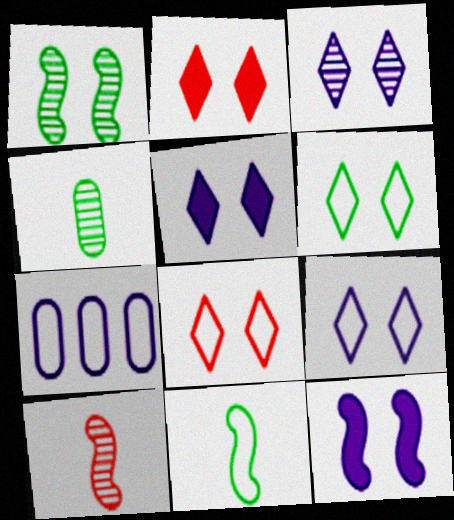[[2, 3, 6], 
[3, 5, 9], 
[6, 8, 9], 
[7, 8, 11]]